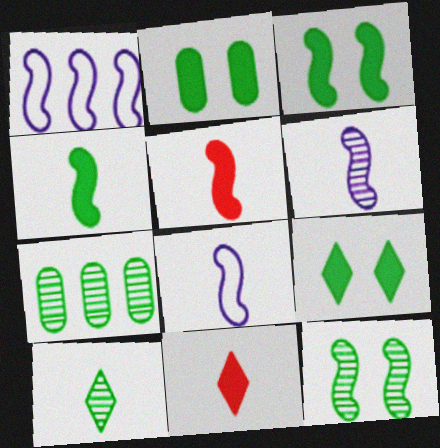[[1, 5, 12], 
[2, 3, 9], 
[7, 10, 12]]